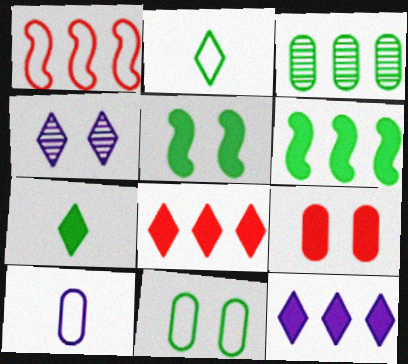[[1, 3, 12], 
[2, 3, 5], 
[2, 4, 8], 
[3, 9, 10]]